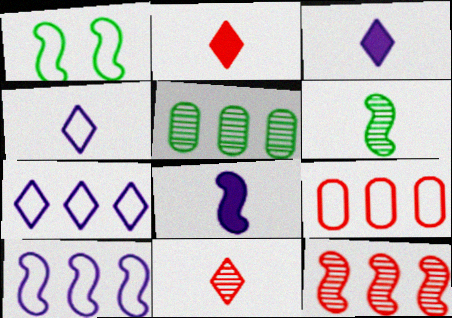[[1, 4, 9], 
[1, 8, 12]]